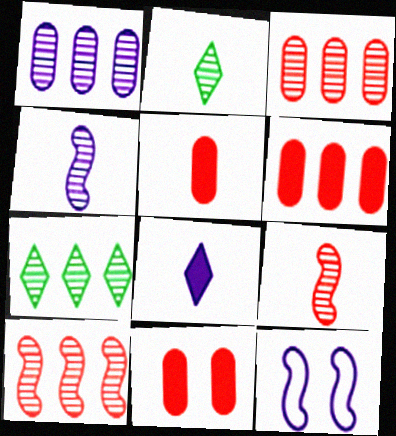[[1, 7, 10], 
[1, 8, 12], 
[2, 6, 12], 
[5, 6, 11], 
[5, 7, 12]]